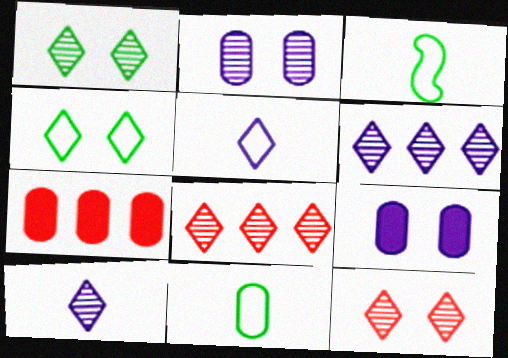[[1, 8, 10], 
[2, 7, 11], 
[3, 8, 9]]